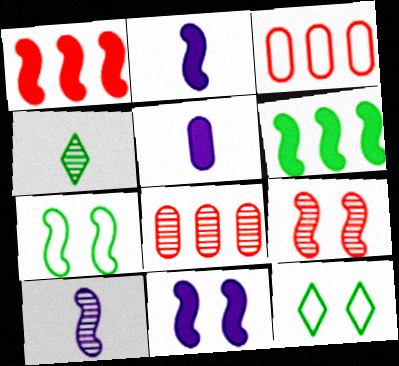[[1, 7, 10], 
[2, 8, 12], 
[3, 4, 11], 
[7, 9, 11]]